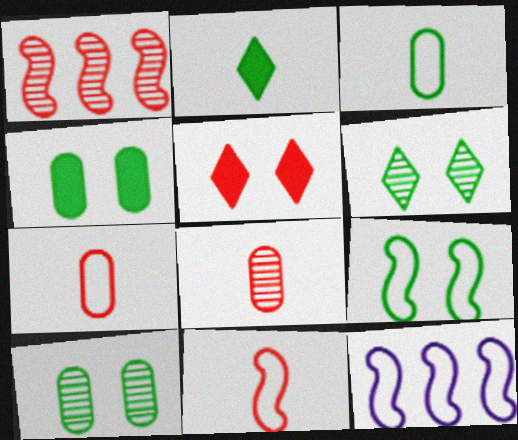[[1, 5, 7], 
[4, 6, 9], 
[9, 11, 12]]